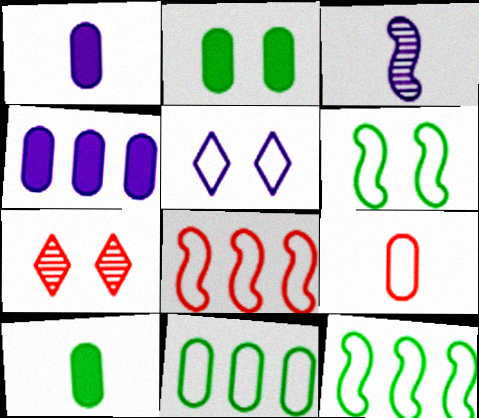[[1, 7, 12], 
[3, 4, 5], 
[5, 9, 12]]